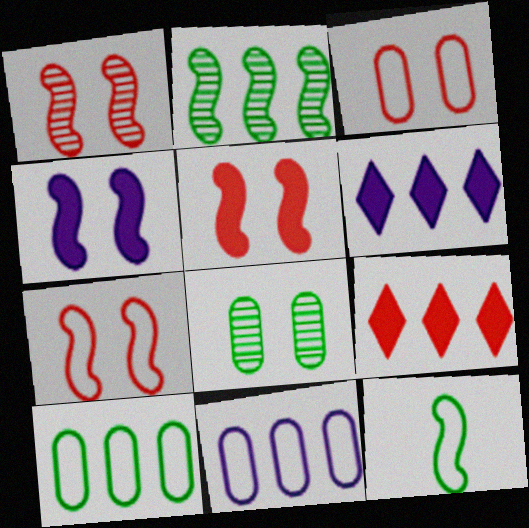[[1, 5, 7], 
[2, 9, 11]]